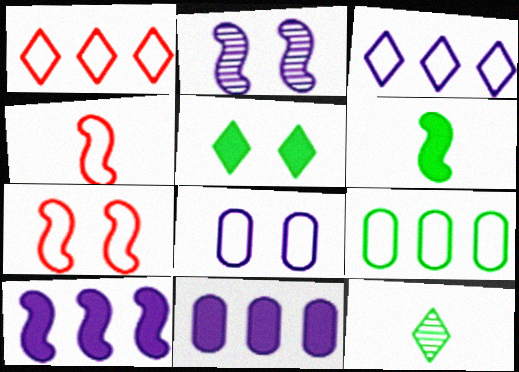[[7, 11, 12]]